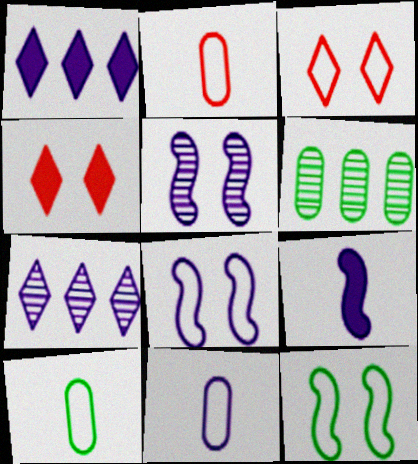[[1, 5, 11], 
[2, 10, 11], 
[3, 6, 9]]